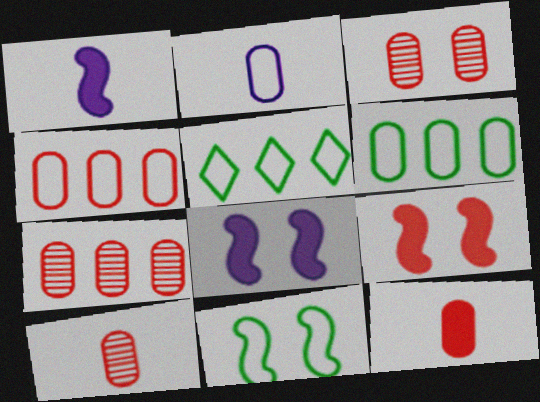[[1, 3, 5], 
[3, 4, 12], 
[3, 7, 10], 
[5, 8, 10]]